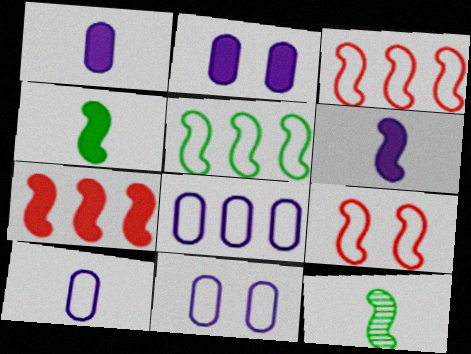[[8, 10, 11]]